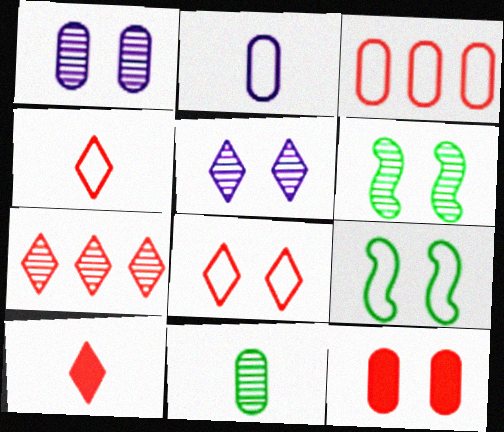[[5, 9, 12], 
[7, 8, 10]]